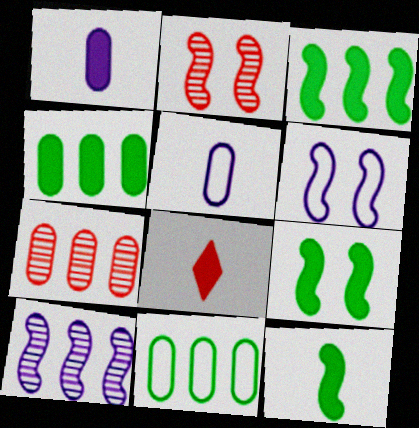[[1, 8, 12], 
[2, 6, 9], 
[3, 9, 12]]